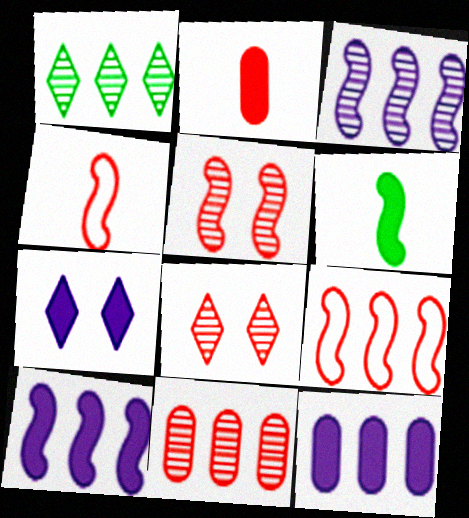[[1, 3, 11], 
[1, 9, 12], 
[2, 8, 9]]